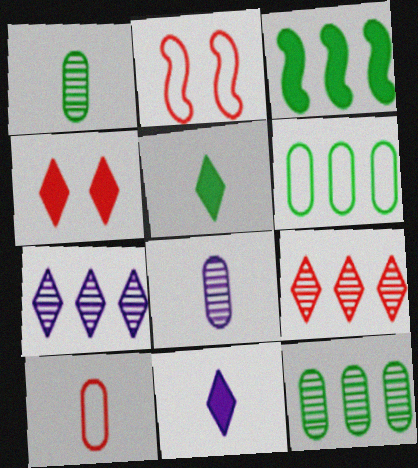[[2, 11, 12]]